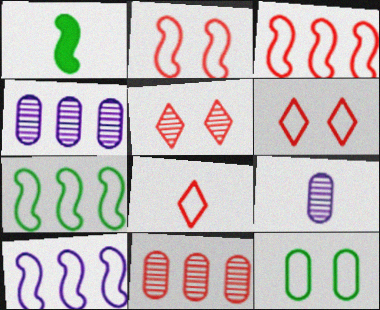[[1, 4, 6], 
[1, 8, 9], 
[3, 7, 10], 
[8, 10, 12]]